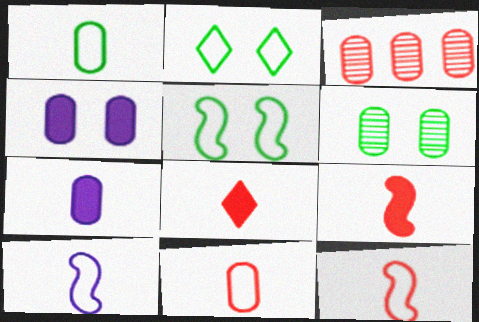[[1, 3, 4]]